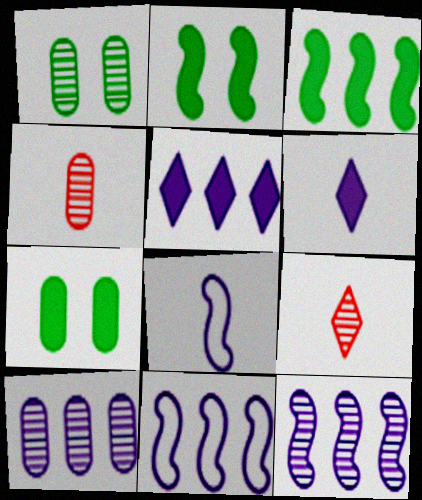[[1, 4, 10], 
[1, 9, 12], 
[5, 10, 11], 
[7, 9, 11]]